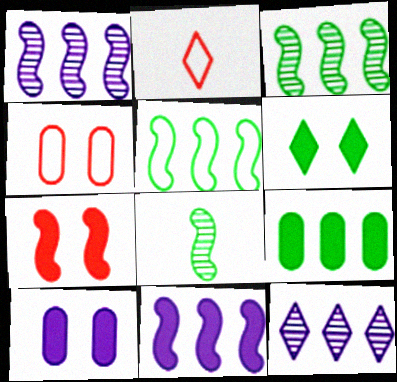[[2, 3, 10], 
[2, 6, 12], 
[6, 7, 10]]